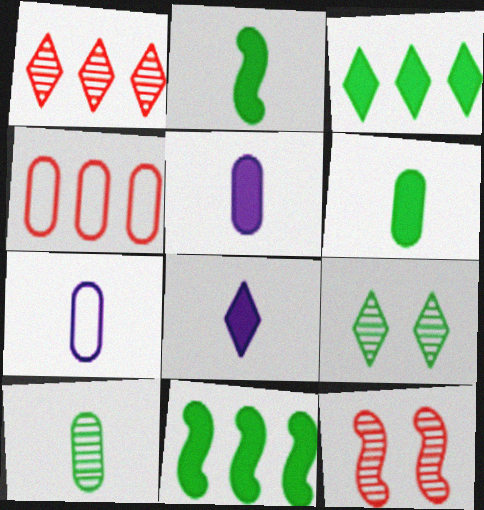[[3, 7, 12]]